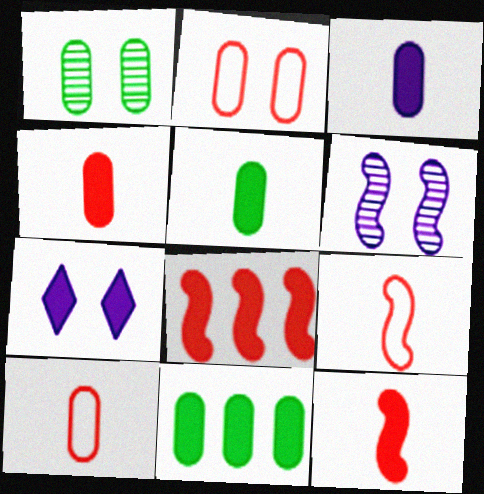[[3, 4, 5], 
[5, 7, 8], 
[7, 11, 12]]